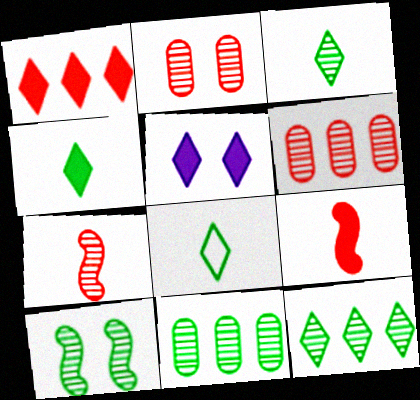[[1, 4, 5], 
[3, 4, 8], 
[3, 10, 11]]